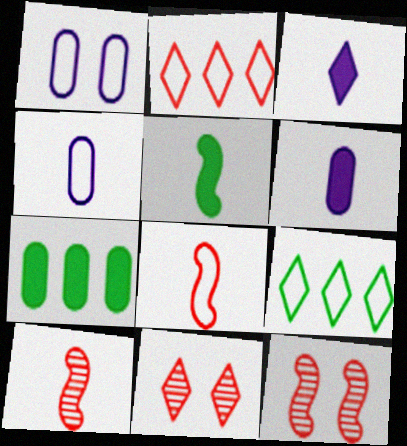[[1, 8, 9], 
[3, 9, 11], 
[6, 9, 12]]